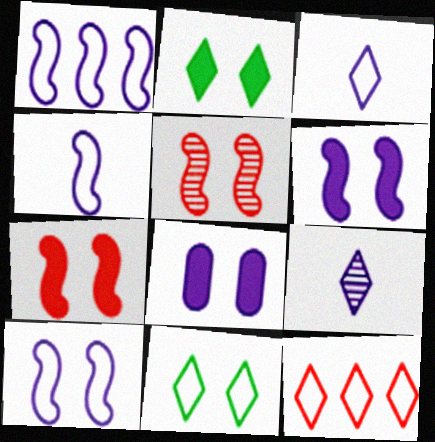[[1, 4, 10], 
[1, 8, 9], 
[2, 7, 8], 
[2, 9, 12], 
[3, 11, 12], 
[5, 8, 11]]